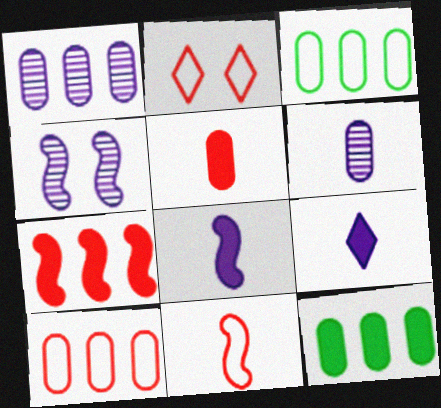[[1, 10, 12], 
[2, 10, 11]]